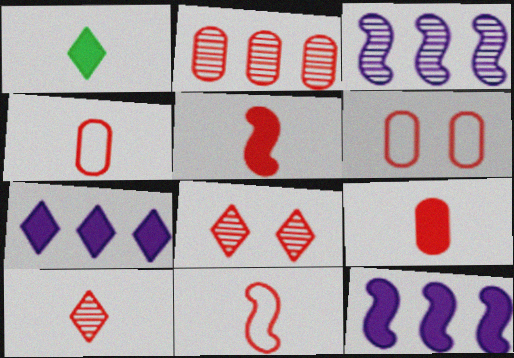[[1, 3, 6], 
[2, 6, 9], 
[4, 5, 10], 
[9, 10, 11]]